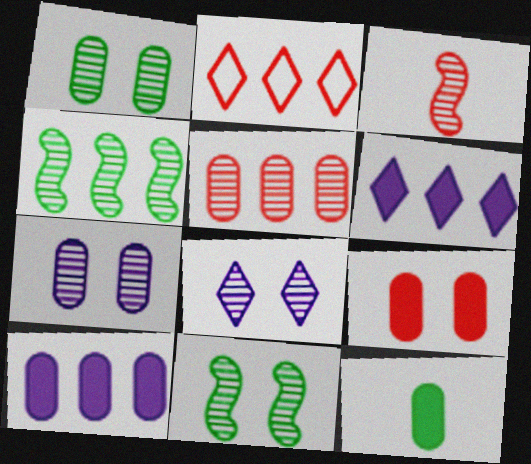[[2, 3, 9], 
[2, 4, 10], 
[9, 10, 12]]